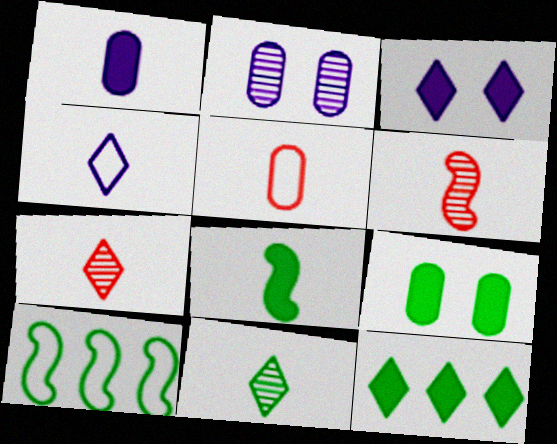[[8, 9, 12], 
[9, 10, 11]]